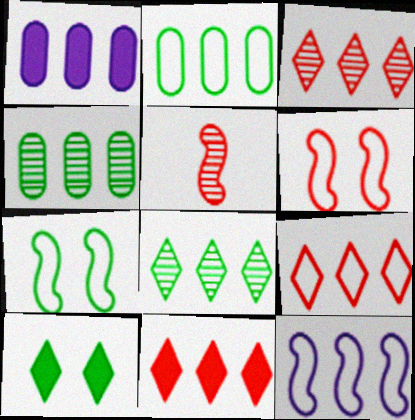[[2, 9, 12], 
[3, 9, 11], 
[4, 11, 12]]